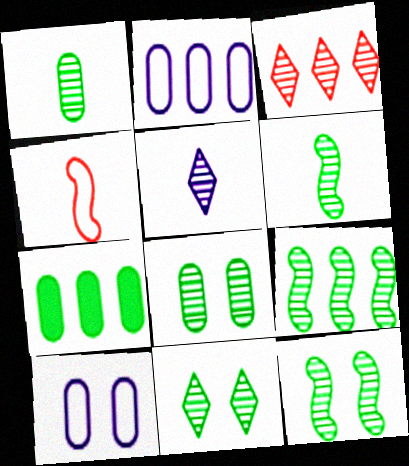[[1, 9, 11], 
[3, 5, 11], 
[6, 9, 12], 
[8, 11, 12]]